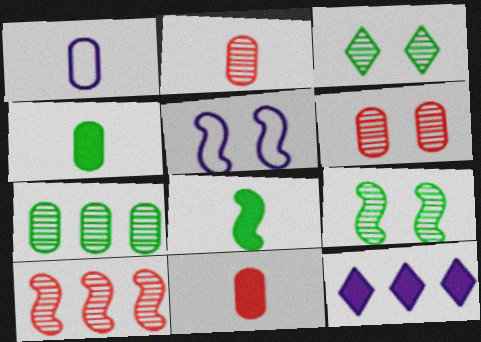[[1, 2, 4], 
[5, 8, 10]]